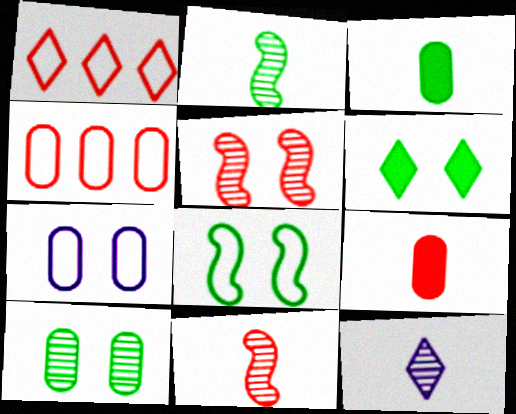[[1, 5, 9], 
[1, 6, 12], 
[5, 6, 7], 
[6, 8, 10]]